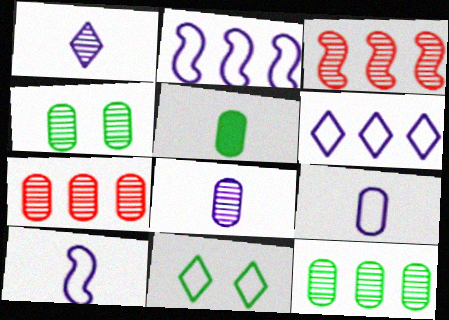[[1, 3, 4], 
[4, 7, 8]]